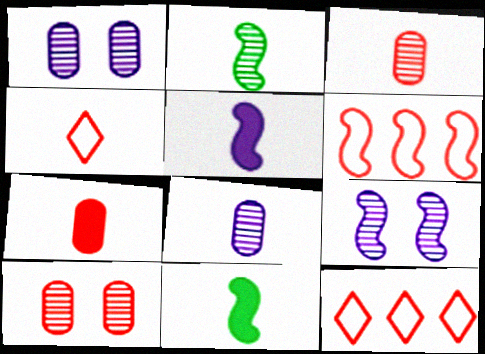[[1, 11, 12], 
[4, 8, 11], 
[6, 9, 11]]